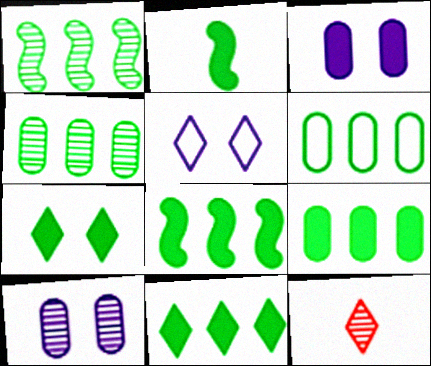[[1, 6, 11], 
[1, 10, 12], 
[2, 7, 9], 
[4, 6, 9], 
[5, 11, 12], 
[8, 9, 11]]